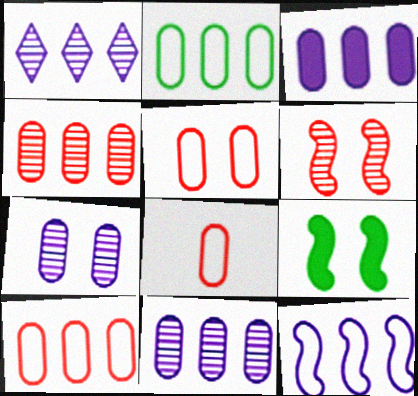[[1, 3, 12], 
[1, 8, 9], 
[2, 3, 4], 
[5, 8, 10]]